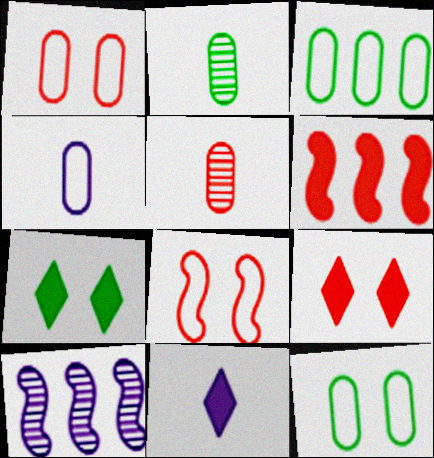[[1, 3, 4]]